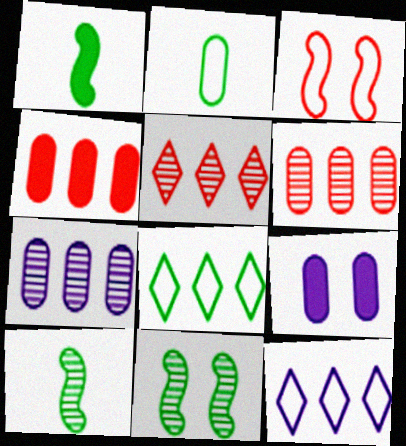[[2, 3, 12], 
[2, 6, 9]]